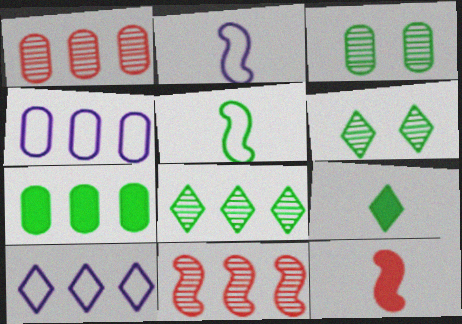[[1, 4, 7], 
[3, 10, 12], 
[4, 6, 12], 
[5, 6, 7], 
[7, 10, 11]]